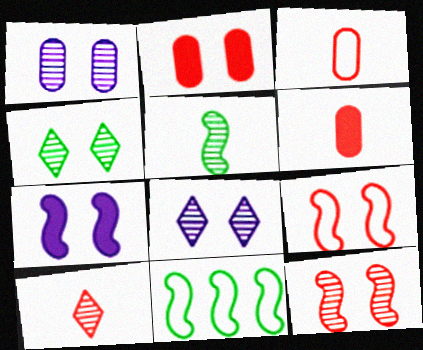[[1, 4, 12], 
[6, 8, 11]]